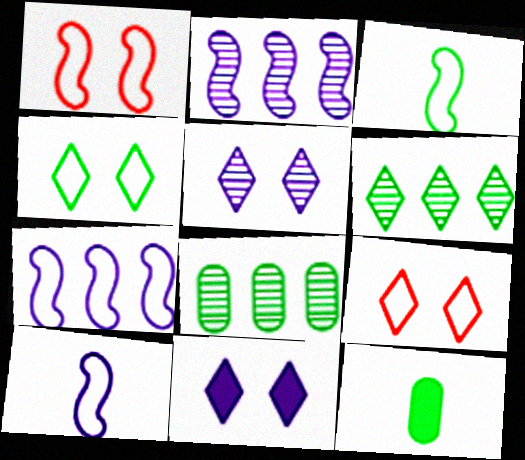[[1, 3, 7], 
[2, 9, 12]]